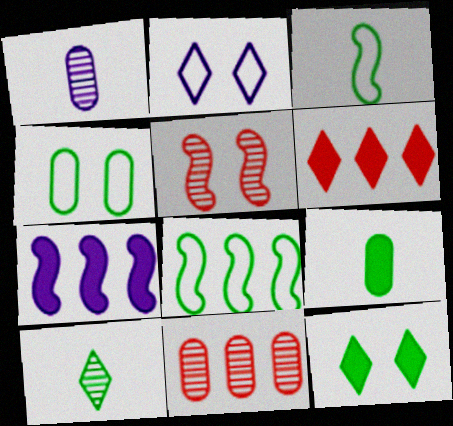[[1, 2, 7], 
[2, 6, 10], 
[3, 5, 7], 
[3, 9, 10]]